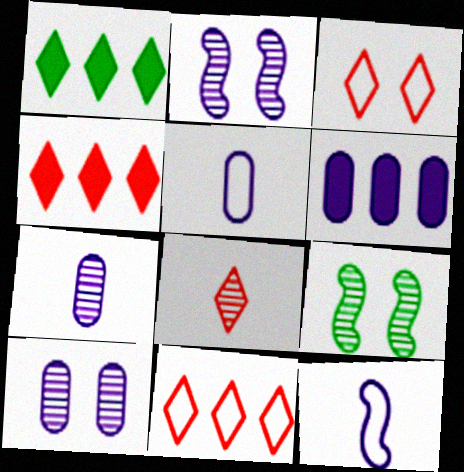[[3, 4, 8], 
[4, 5, 9], 
[5, 6, 10]]